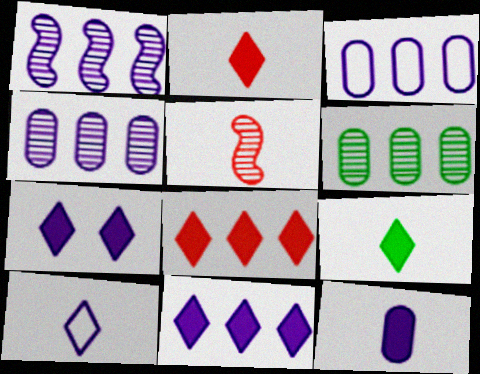[[1, 3, 11], 
[7, 8, 9]]